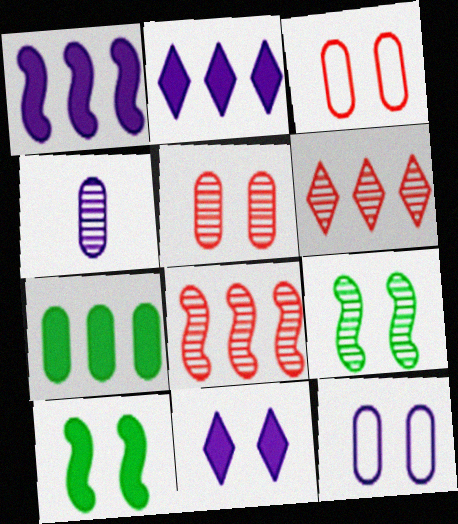[[3, 4, 7], 
[3, 9, 11], 
[4, 6, 9]]